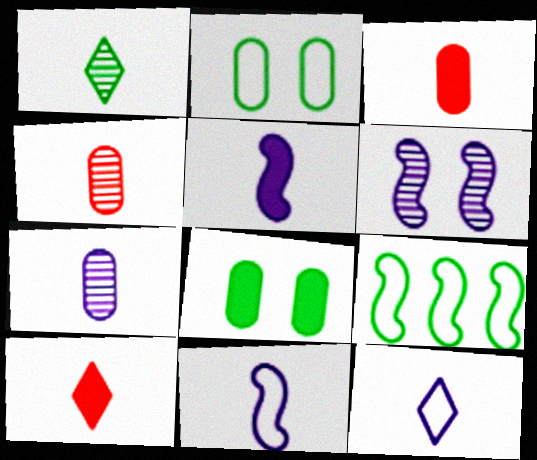[[1, 3, 11], 
[1, 8, 9], 
[1, 10, 12], 
[5, 7, 12]]